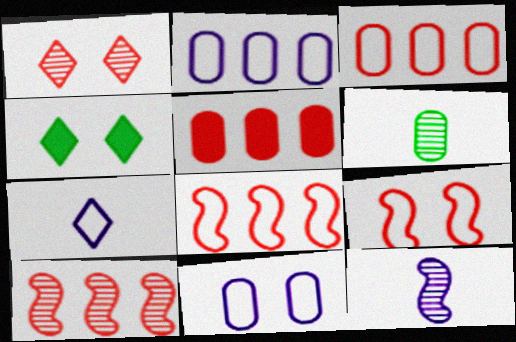[[3, 4, 12], 
[5, 6, 11]]